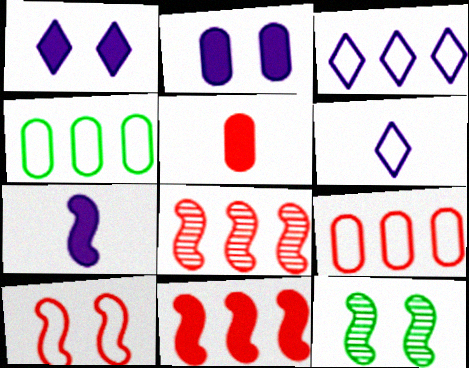[[3, 5, 12], 
[4, 6, 10]]